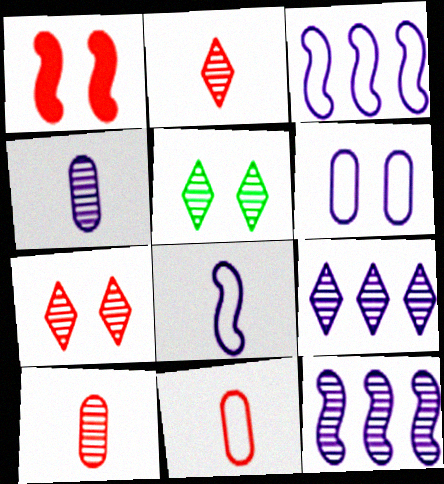[[1, 5, 6], 
[2, 5, 9], 
[5, 10, 12]]